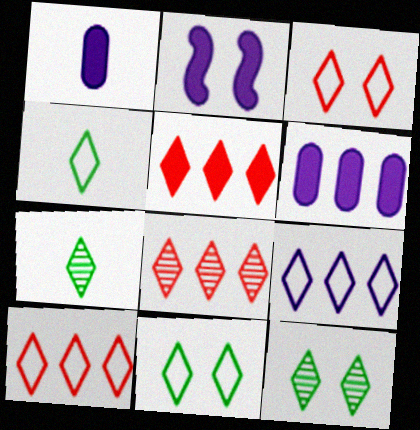[[3, 4, 9], 
[5, 8, 10]]